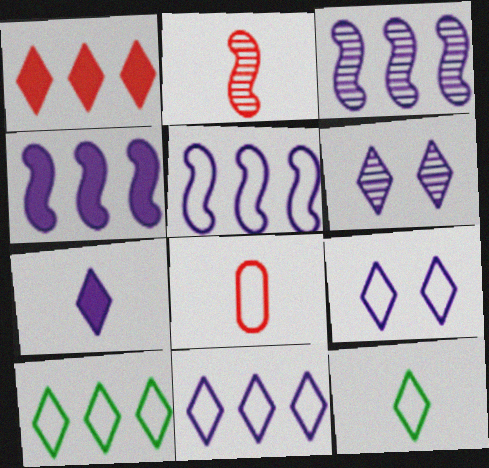[[1, 6, 12], 
[3, 4, 5], 
[6, 7, 11]]